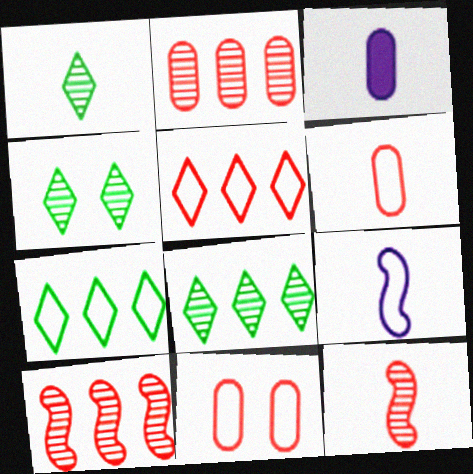[[1, 4, 8], 
[7, 9, 11]]